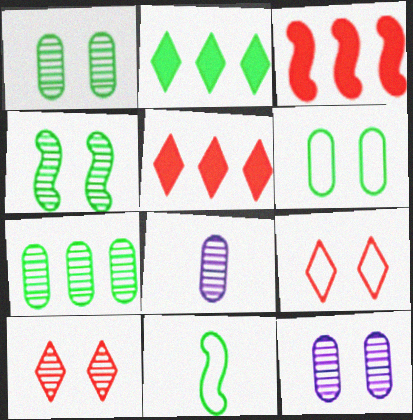[[1, 2, 11], 
[4, 10, 12], 
[5, 11, 12]]